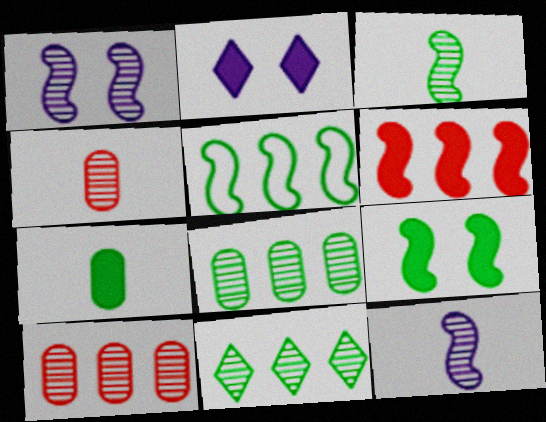[[1, 4, 11], 
[2, 4, 5], 
[2, 6, 7], 
[3, 5, 9]]